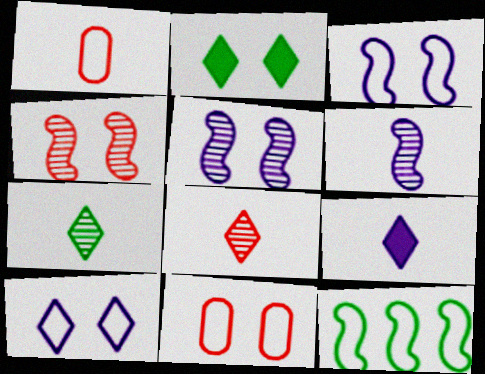[[1, 10, 12], 
[2, 5, 11]]